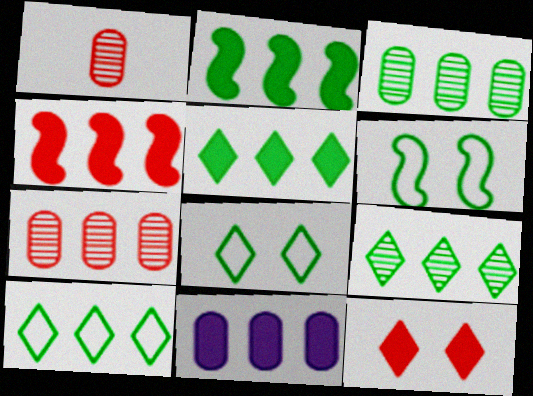[[2, 3, 10], 
[4, 5, 11], 
[5, 9, 10]]